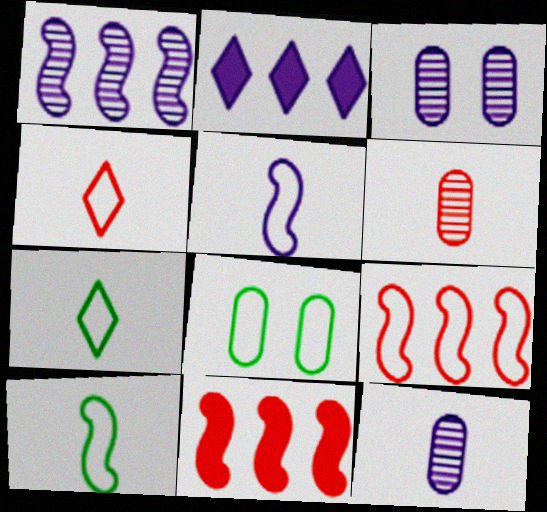[[2, 3, 5], 
[3, 7, 11]]